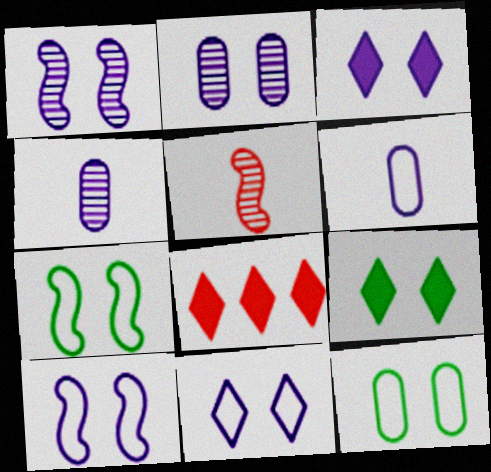[[2, 3, 10], 
[4, 7, 8]]